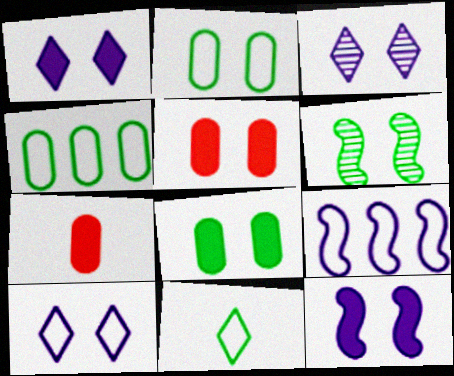[[1, 3, 10], 
[5, 6, 10]]